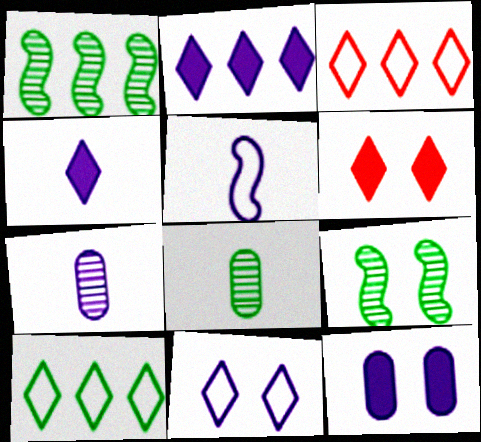[[4, 5, 7]]